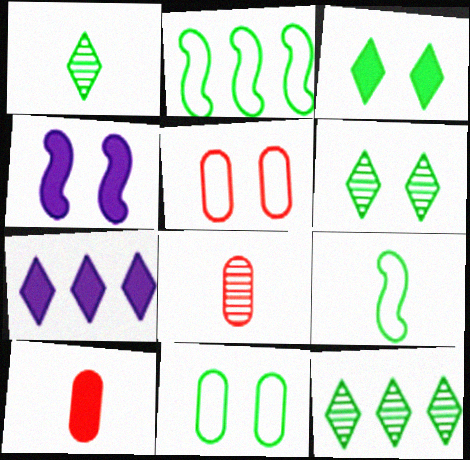[[1, 6, 12], 
[4, 5, 6]]